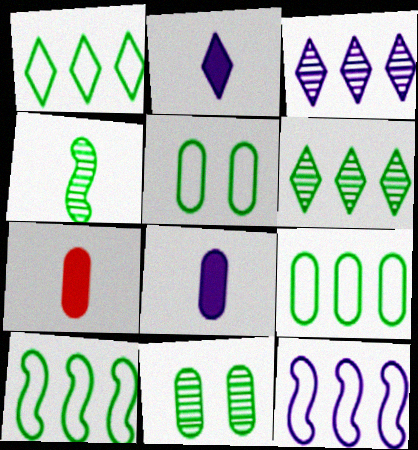[[1, 9, 10], 
[4, 6, 11]]